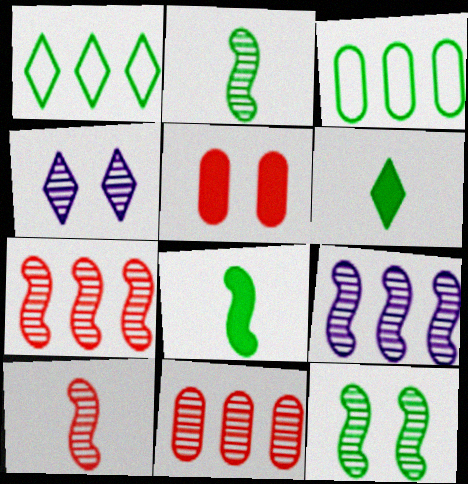[[2, 4, 11], 
[3, 6, 12], 
[9, 10, 12]]